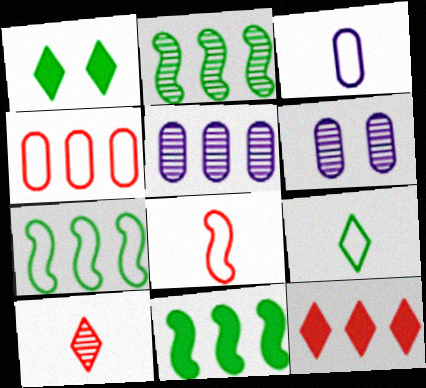[[1, 5, 8], 
[2, 6, 10], 
[2, 7, 11], 
[3, 8, 9], 
[5, 7, 12]]